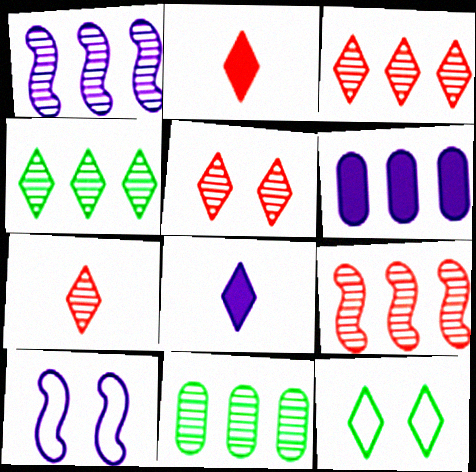[[1, 3, 11], 
[2, 10, 11], 
[3, 5, 7], 
[3, 8, 12]]